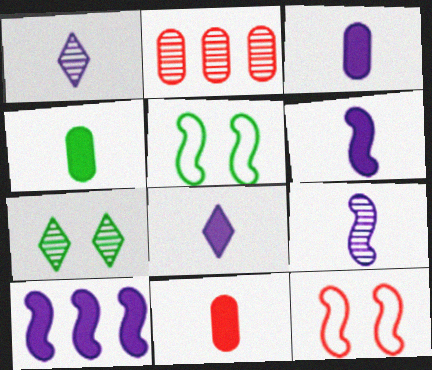[[2, 5, 8], 
[2, 7, 9], 
[3, 4, 11], 
[3, 6, 8]]